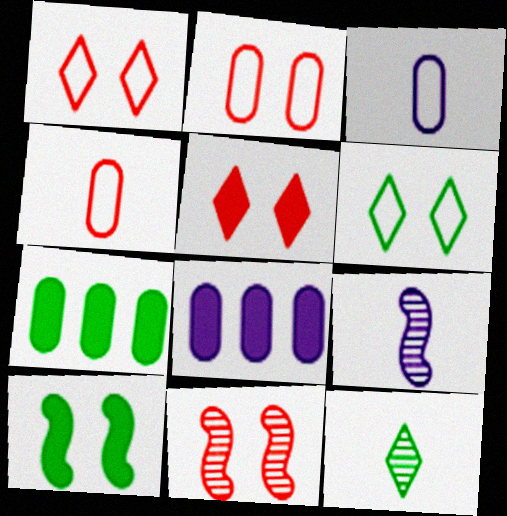[[1, 7, 9], 
[2, 5, 11]]